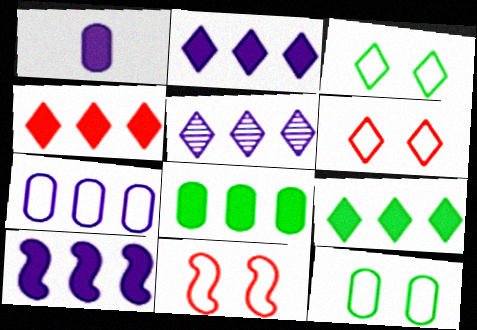[[2, 4, 9], 
[4, 8, 10], 
[5, 7, 10]]